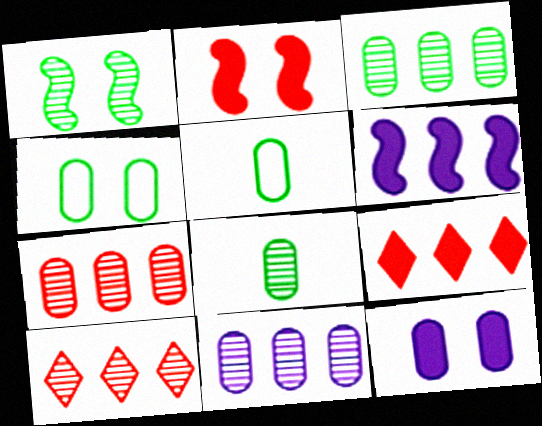[[3, 7, 11], 
[5, 7, 12]]